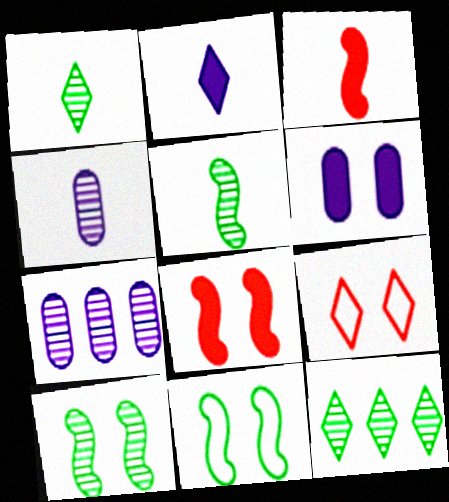[[2, 9, 12], 
[6, 9, 10]]